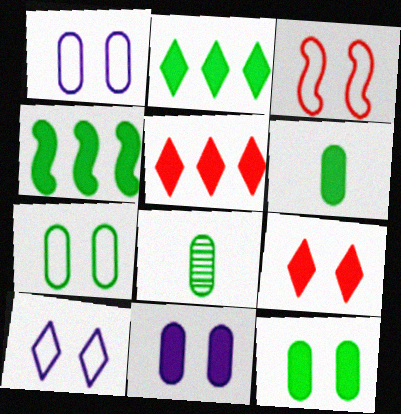[[3, 7, 10]]